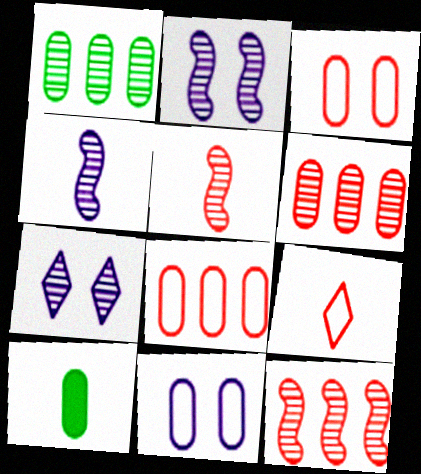[[1, 5, 7], 
[4, 9, 10], 
[6, 10, 11]]